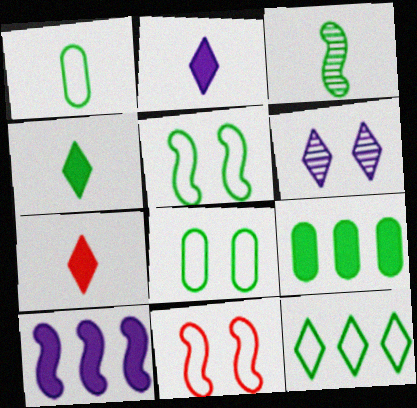[[1, 3, 4], 
[1, 5, 12], 
[2, 4, 7], 
[3, 10, 11], 
[6, 7, 12]]